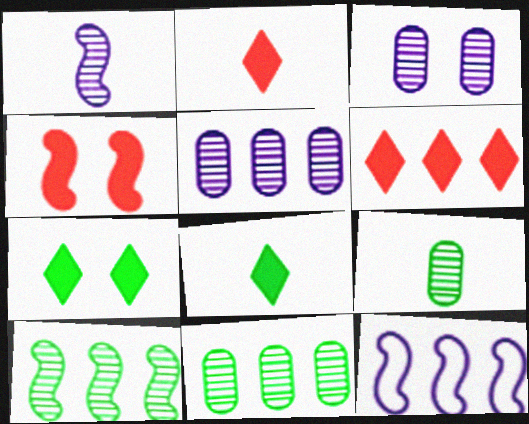[[6, 11, 12]]